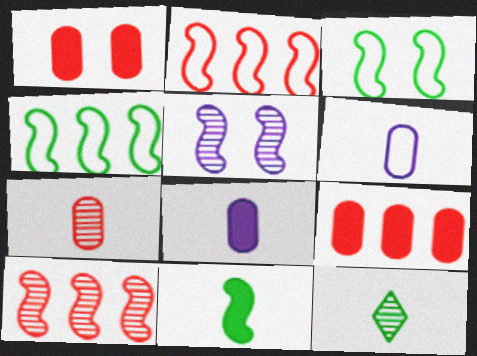[[2, 5, 11]]